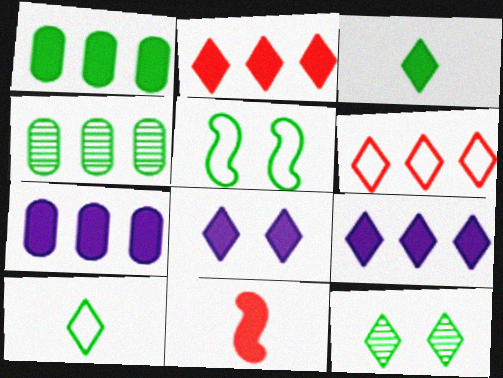[[1, 8, 11], 
[2, 3, 8], 
[3, 4, 5]]